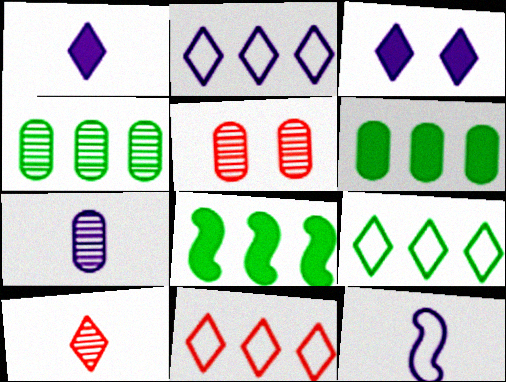[[1, 7, 12], 
[2, 9, 11], 
[3, 9, 10], 
[4, 5, 7], 
[4, 8, 9]]